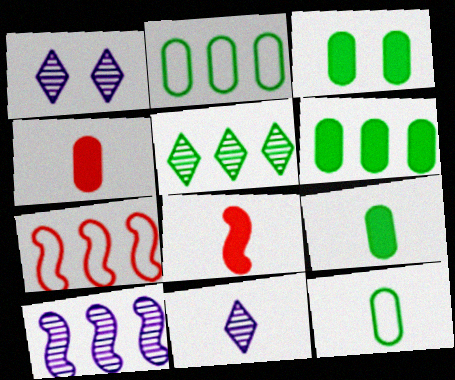[[1, 2, 8], 
[1, 7, 9], 
[3, 6, 9], 
[3, 7, 11], 
[8, 11, 12]]